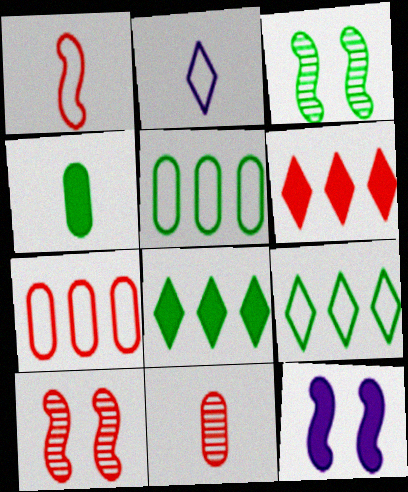[[3, 4, 9], 
[4, 6, 12], 
[9, 11, 12]]